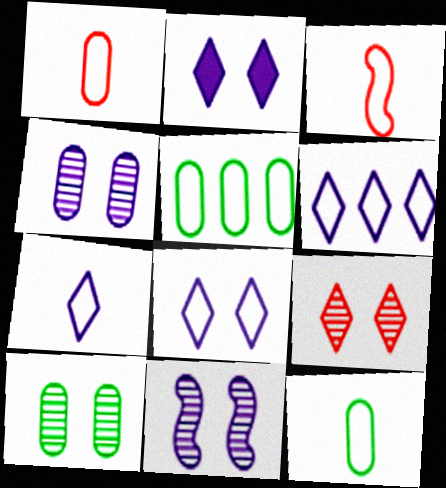[[3, 5, 8], 
[3, 7, 12], 
[6, 7, 8], 
[9, 10, 11]]